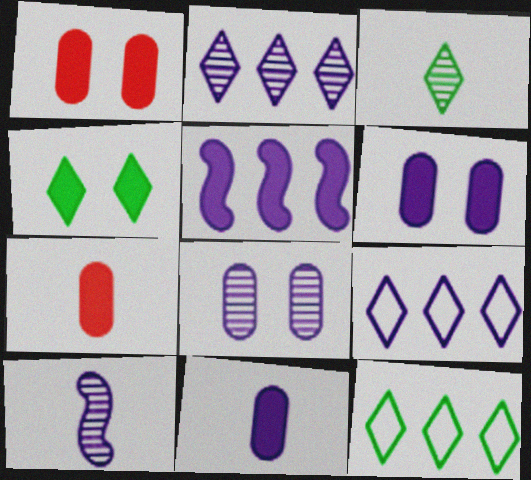[[1, 10, 12], 
[2, 8, 10], 
[3, 4, 12], 
[4, 5, 7], 
[6, 9, 10]]